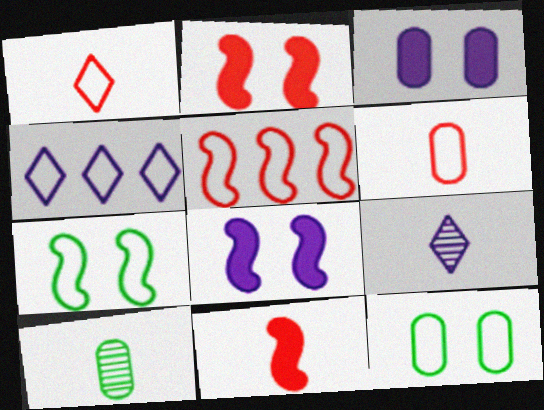[[2, 4, 10], 
[4, 6, 7]]